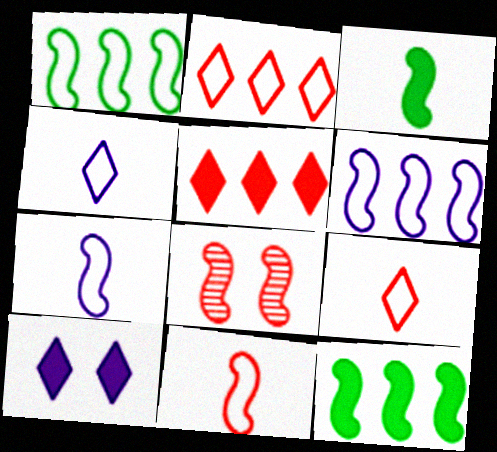[[3, 6, 8], 
[7, 8, 12]]